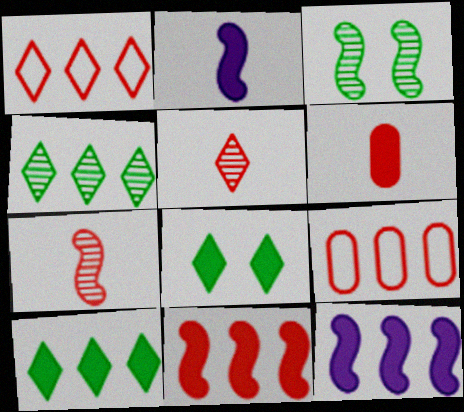[[4, 9, 12], 
[6, 8, 12]]